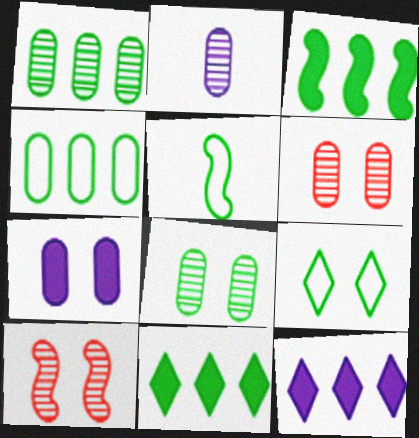[[1, 2, 6], 
[4, 5, 9], 
[5, 6, 12], 
[5, 8, 11], 
[7, 9, 10]]